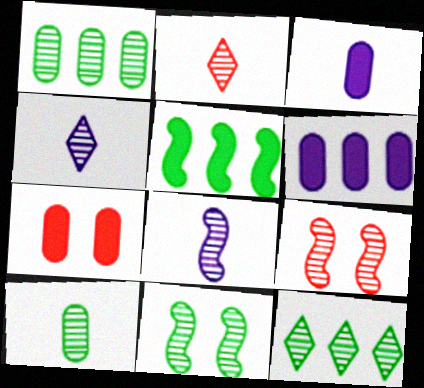[[1, 4, 9], 
[2, 8, 10], 
[10, 11, 12]]